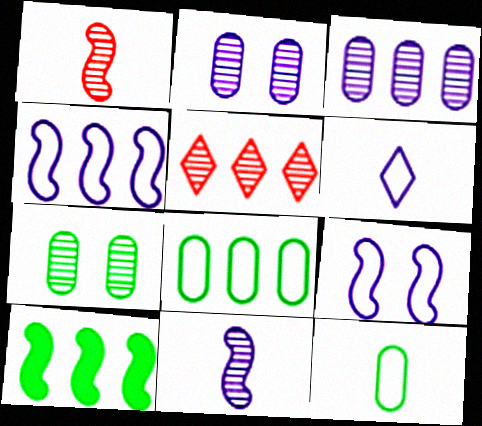[[1, 9, 10], 
[5, 7, 11]]